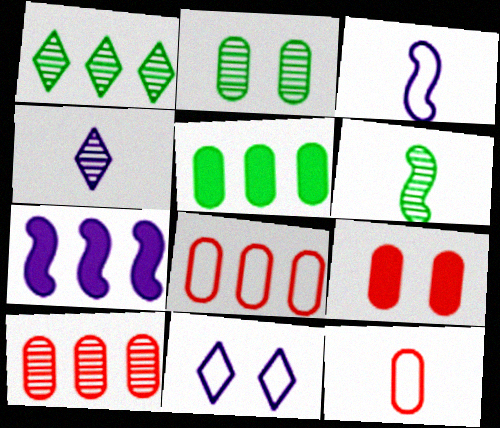[[1, 2, 6], 
[1, 3, 9], 
[1, 7, 8], 
[9, 10, 12]]